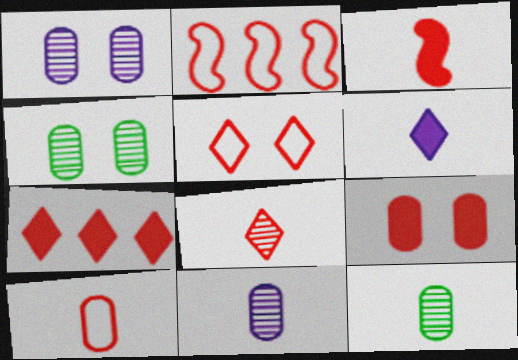[[2, 4, 6], 
[2, 5, 10], 
[2, 8, 9], 
[3, 7, 9], 
[3, 8, 10], 
[5, 7, 8]]